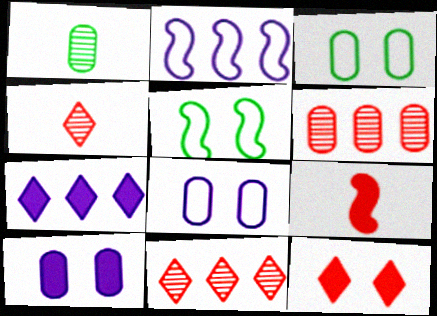[[1, 2, 12]]